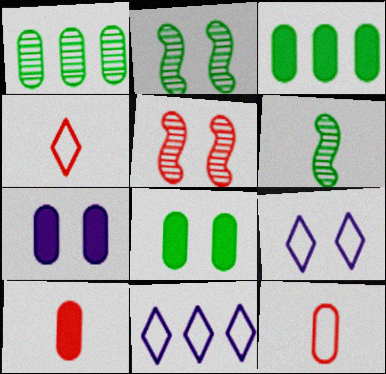[[1, 7, 12], 
[2, 10, 11], 
[3, 7, 10], 
[5, 8, 9]]